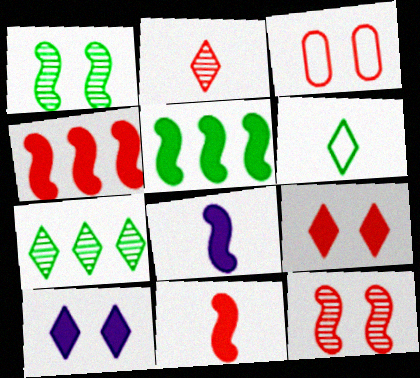[[1, 3, 10], 
[2, 3, 4], 
[3, 7, 8], 
[3, 9, 12]]